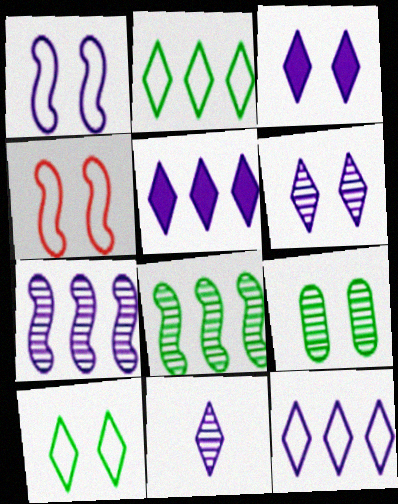[[3, 4, 9], 
[3, 11, 12]]